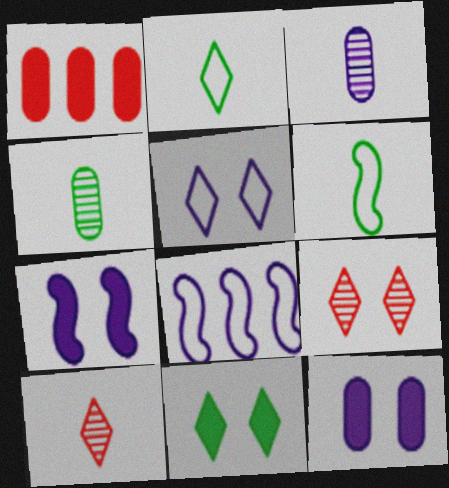[[5, 9, 11]]